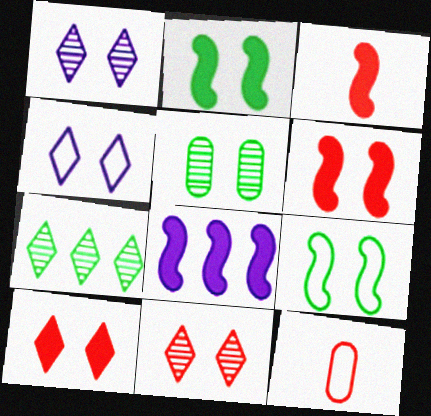[[2, 3, 8], 
[4, 5, 6]]